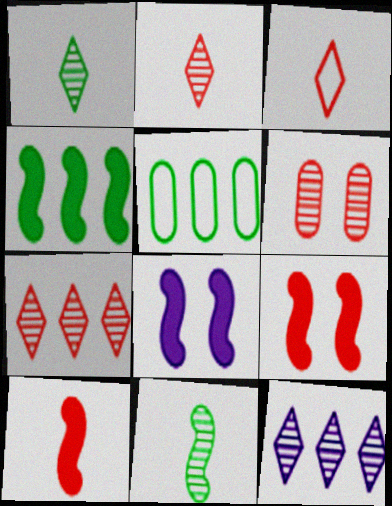[[2, 5, 8], 
[4, 8, 10], 
[6, 11, 12]]